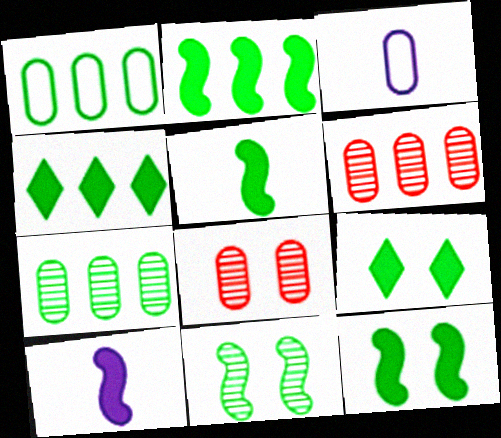[[2, 5, 12]]